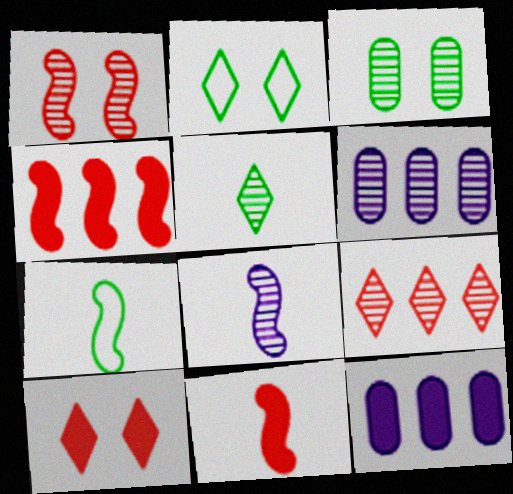[[1, 5, 6], 
[2, 6, 11], 
[3, 8, 9], 
[6, 7, 10], 
[7, 8, 11]]